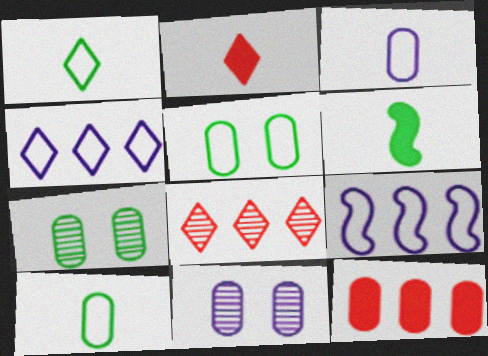[[2, 7, 9], 
[3, 7, 12], 
[10, 11, 12]]